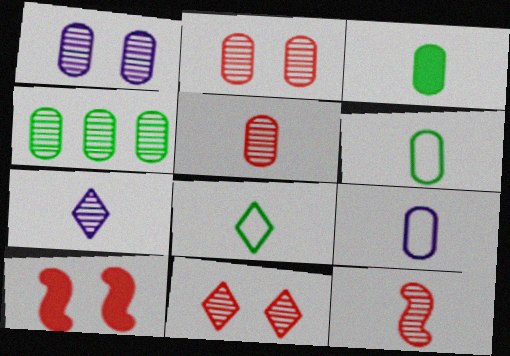[[1, 4, 5], 
[3, 5, 9]]